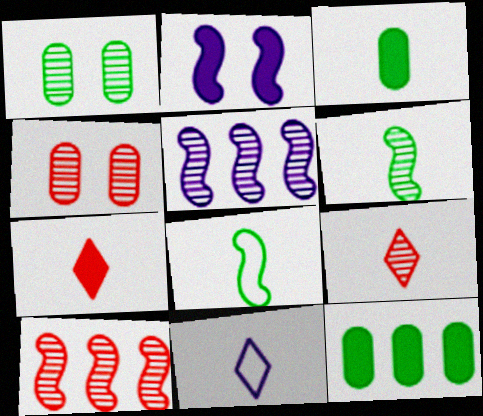[[1, 5, 9], 
[2, 7, 12], 
[2, 8, 10], 
[4, 9, 10]]